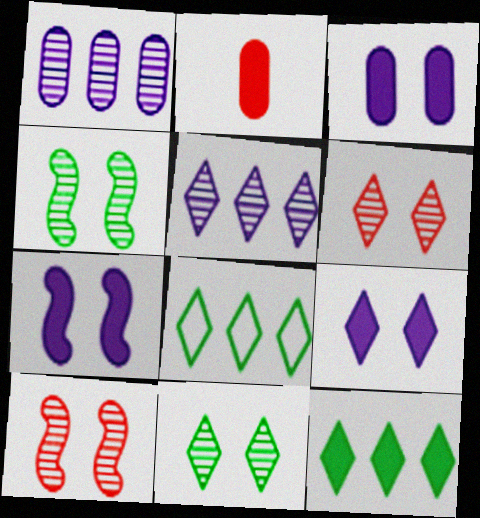[[2, 7, 12], 
[3, 7, 9]]